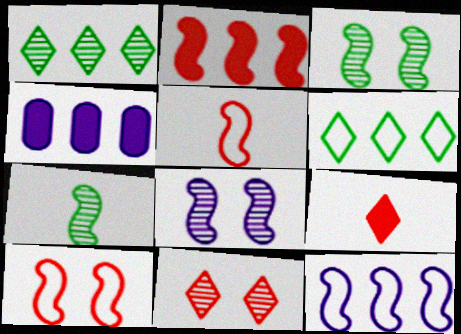[]